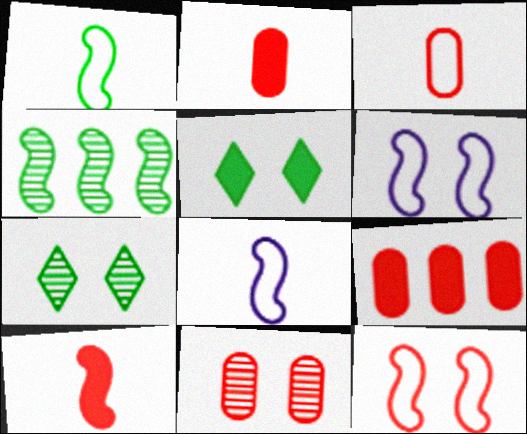[[3, 9, 11], 
[4, 6, 10], 
[5, 6, 11], 
[7, 8, 9]]